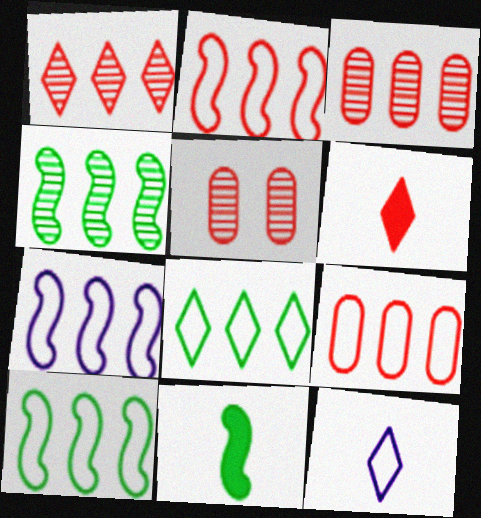[[2, 5, 6], 
[2, 7, 10], 
[7, 8, 9]]